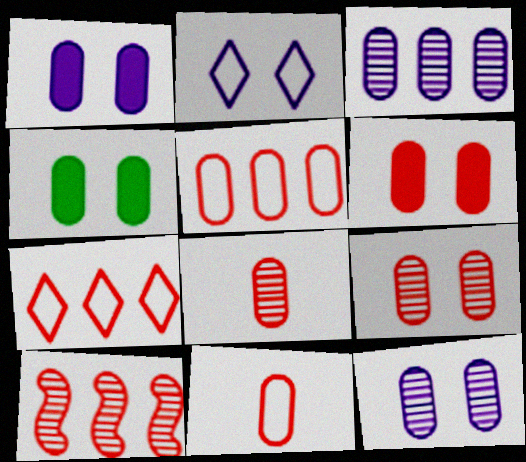[[1, 4, 6], 
[3, 4, 11], 
[5, 6, 8]]